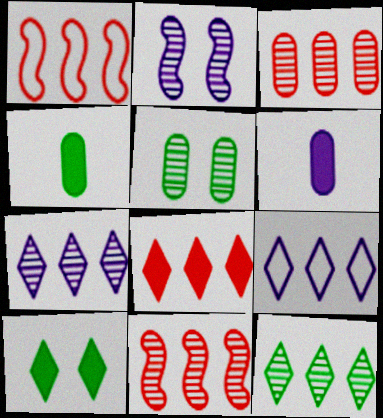[[1, 3, 8], 
[2, 6, 9], 
[8, 9, 12]]